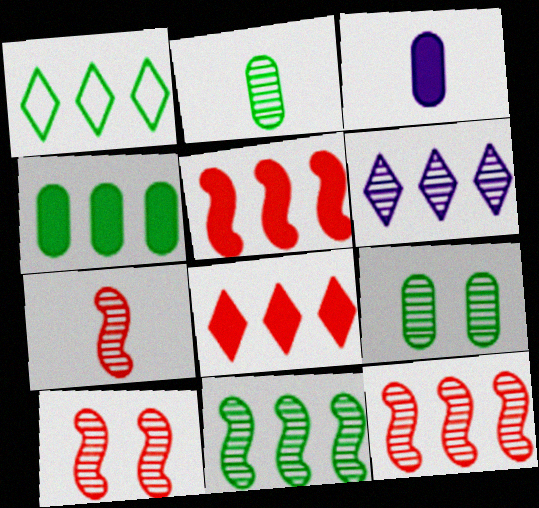[[1, 3, 10], 
[1, 4, 11], 
[1, 6, 8], 
[2, 6, 10], 
[6, 7, 9], 
[7, 10, 12]]